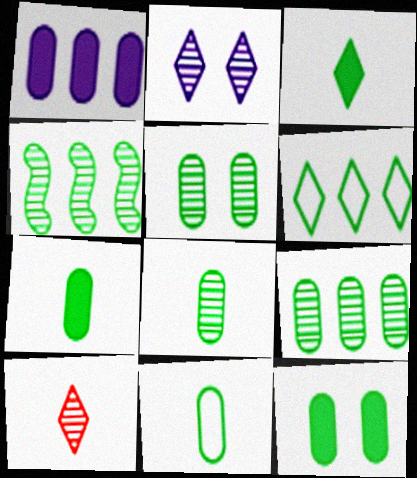[[5, 8, 9], 
[7, 8, 11], 
[9, 11, 12]]